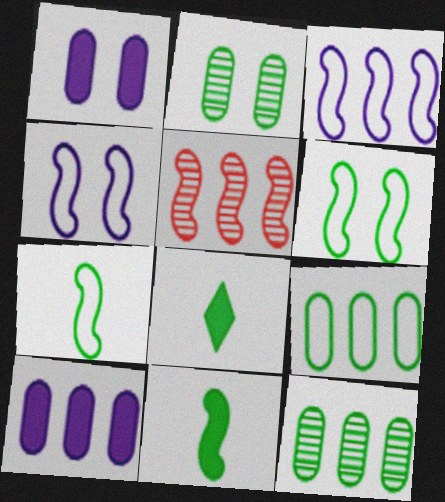[[4, 5, 11], 
[6, 8, 12]]